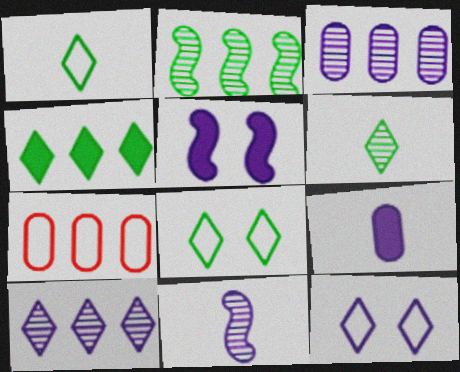[[4, 6, 8], 
[5, 6, 7]]